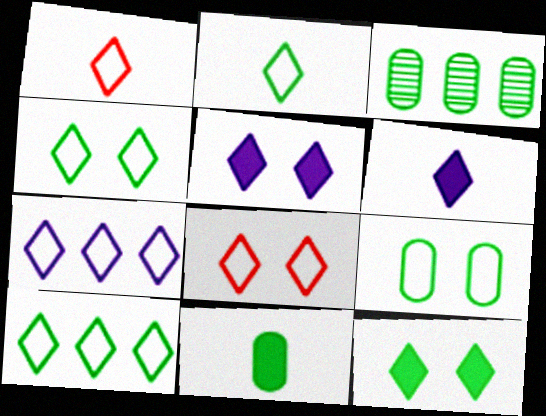[[1, 4, 7], 
[2, 4, 10], 
[2, 7, 8], 
[3, 9, 11]]